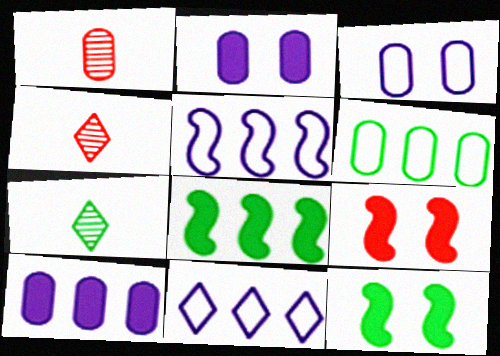[[1, 2, 6], 
[1, 11, 12], 
[3, 4, 8], 
[6, 7, 12]]